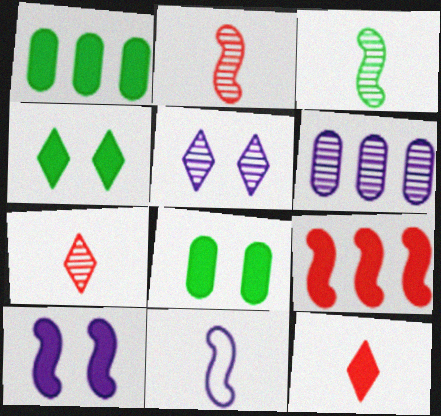[[1, 10, 12]]